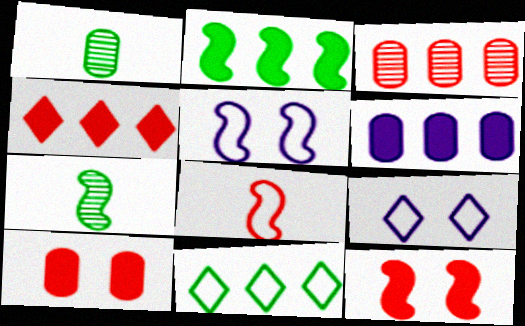[[1, 4, 5], 
[2, 4, 6]]